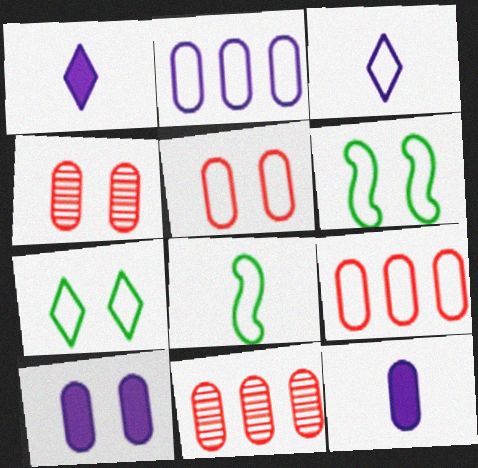[[1, 6, 11], 
[3, 6, 9]]